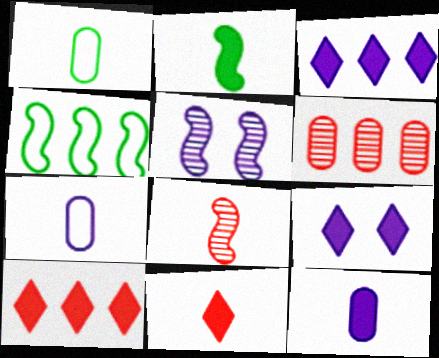[[1, 5, 10], 
[2, 11, 12], 
[3, 4, 6], 
[3, 5, 7]]